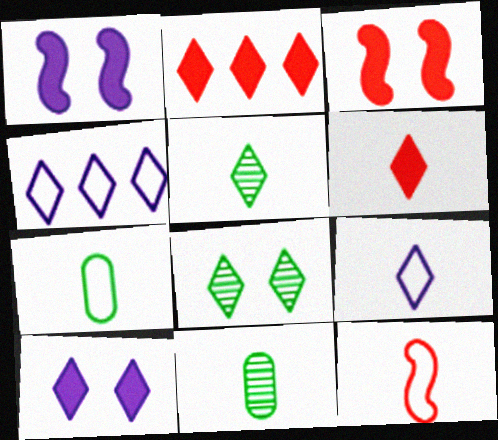[[2, 8, 9], 
[3, 4, 11], 
[4, 6, 8], 
[5, 6, 9], 
[7, 9, 12]]